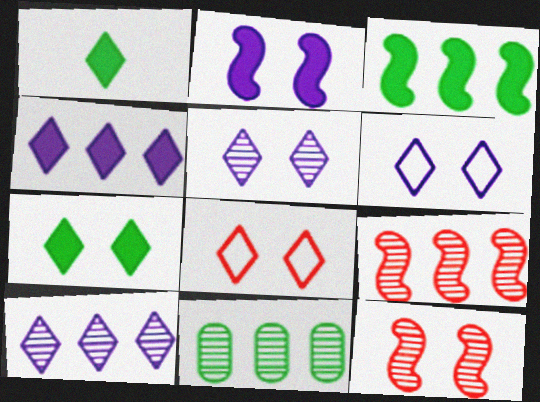[[1, 8, 10], 
[5, 7, 8], 
[9, 10, 11]]